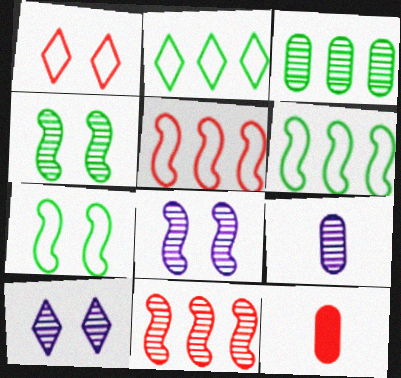[[1, 11, 12], 
[2, 8, 12], 
[6, 10, 12]]